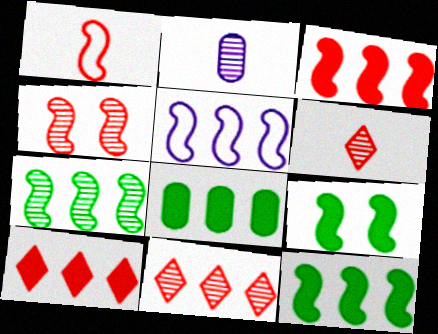[[1, 3, 4], 
[3, 5, 7], 
[5, 8, 11]]